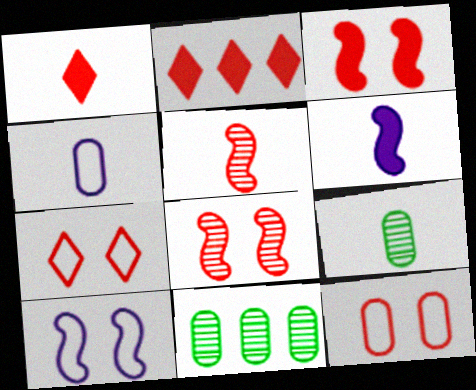[[1, 10, 11], 
[2, 5, 12], 
[2, 9, 10], 
[6, 7, 11]]